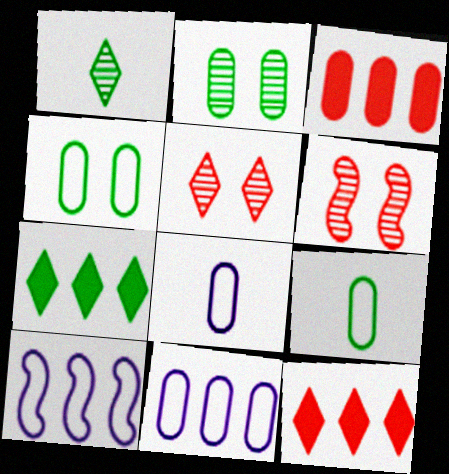[[2, 3, 8], 
[6, 7, 8]]